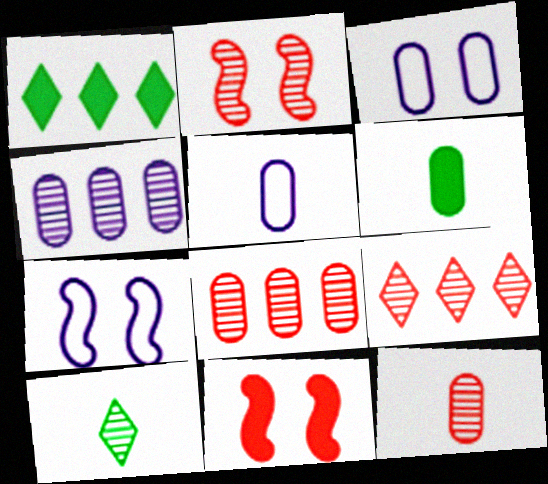[[1, 2, 5], 
[1, 7, 12], 
[2, 4, 10], 
[2, 9, 12], 
[3, 6, 8], 
[5, 6, 12], 
[6, 7, 9]]